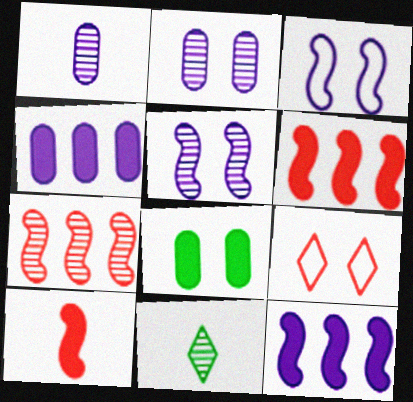[[2, 7, 11], 
[5, 8, 9]]